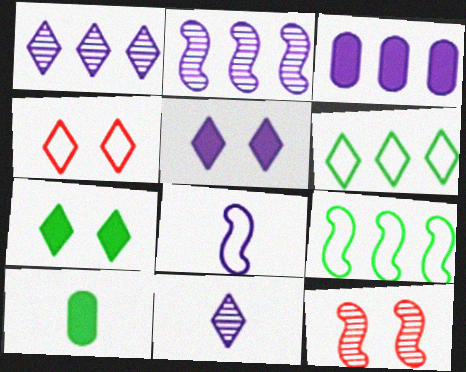[[2, 4, 10]]